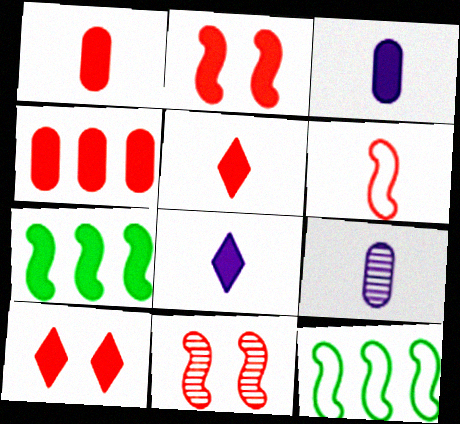[[2, 4, 5], 
[3, 7, 10], 
[9, 10, 12]]